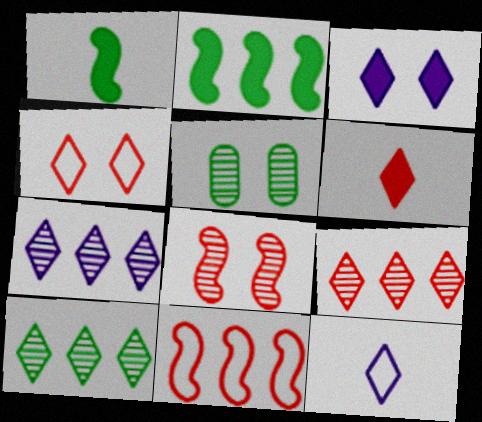[[3, 7, 12], 
[4, 6, 9], 
[7, 9, 10]]